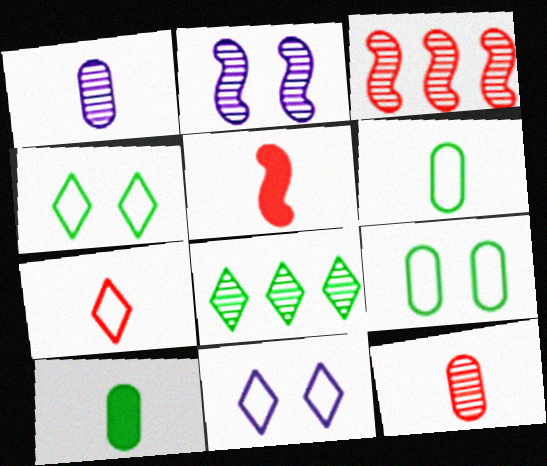[[2, 8, 12], 
[3, 10, 11], 
[5, 7, 12]]